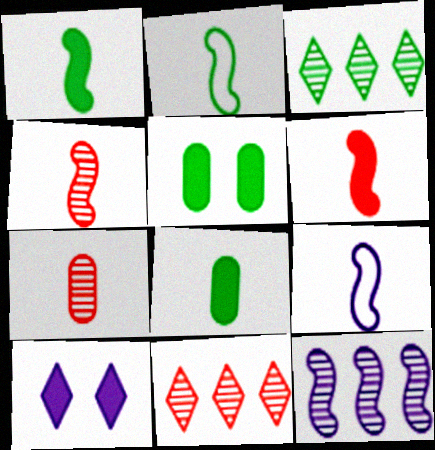[[1, 4, 9], 
[2, 3, 5], 
[5, 9, 11]]